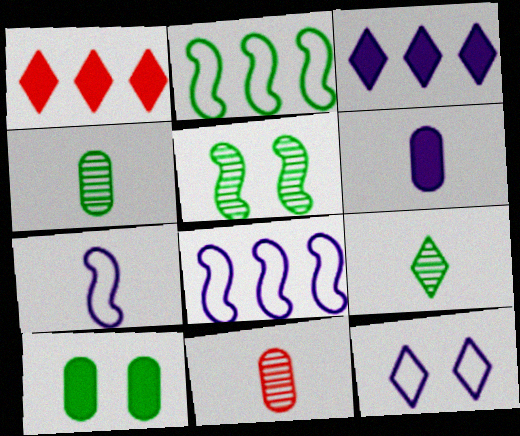[[1, 9, 12], 
[2, 9, 10]]